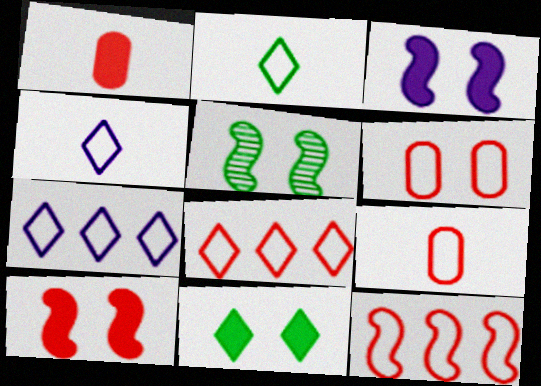[[1, 5, 7]]